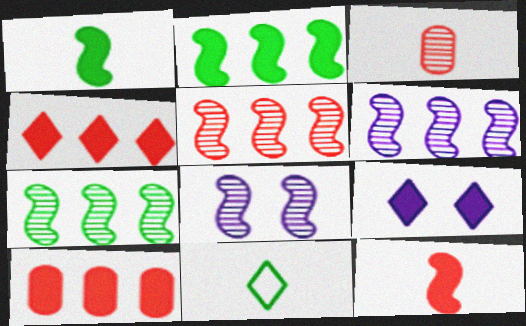[[1, 9, 10], 
[5, 6, 7], 
[8, 10, 11]]